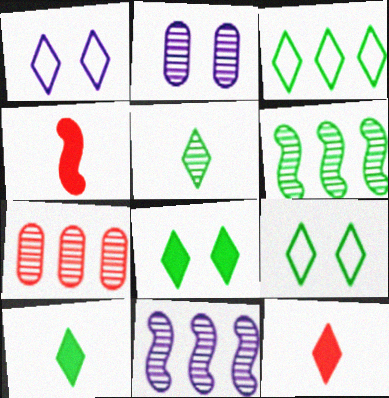[[2, 3, 4], 
[3, 5, 8]]